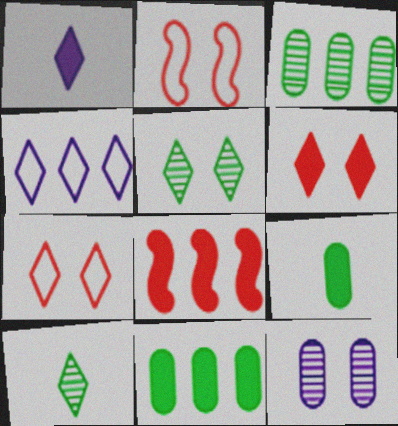[[1, 2, 3], 
[3, 4, 8], 
[4, 6, 10]]